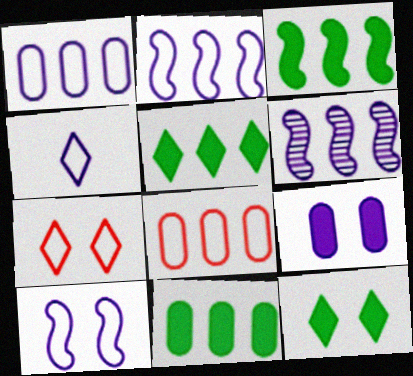[[1, 4, 10], 
[3, 5, 11], 
[4, 6, 9], 
[5, 6, 8]]